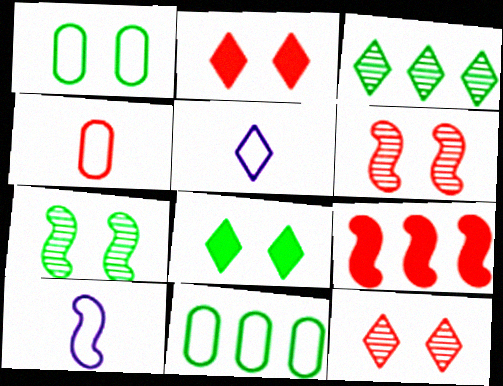[[1, 7, 8], 
[2, 3, 5], 
[4, 9, 12], 
[7, 9, 10]]